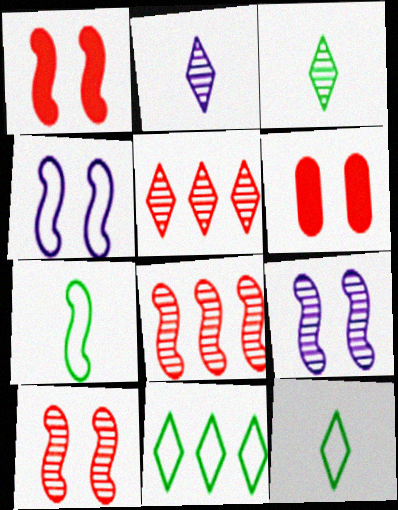[]